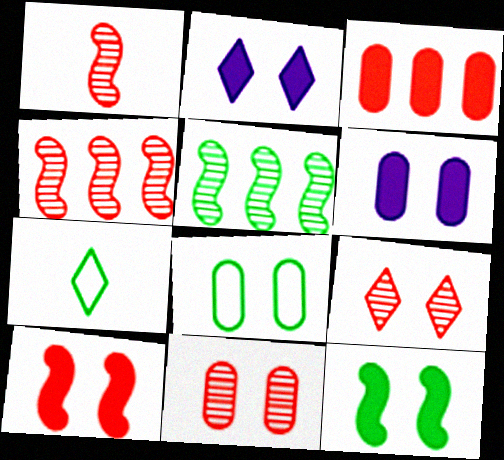[[4, 6, 7], 
[6, 8, 11]]